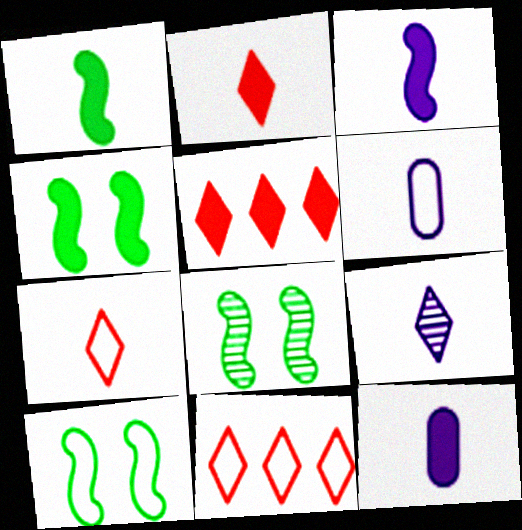[[1, 2, 12], 
[3, 6, 9], 
[4, 5, 12], 
[4, 8, 10], 
[5, 6, 8], 
[6, 10, 11], 
[8, 11, 12]]